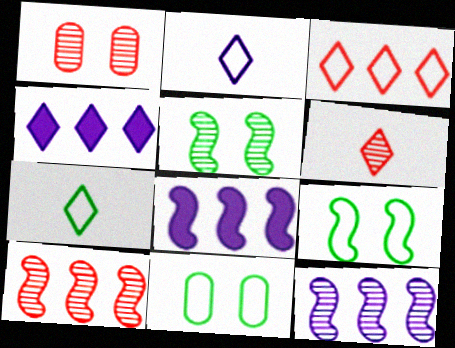[[1, 6, 10], 
[1, 7, 8], 
[6, 8, 11]]